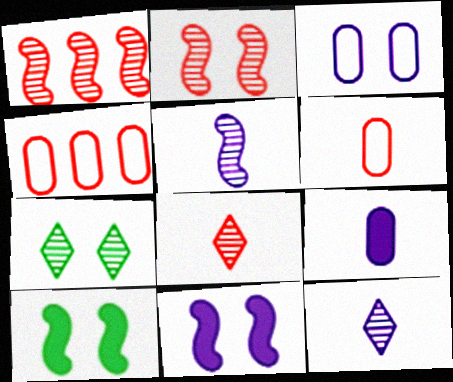[[4, 10, 12]]